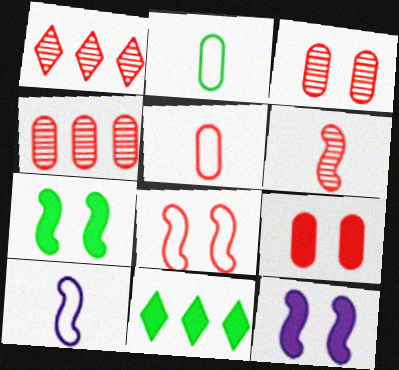[[1, 2, 12], 
[1, 3, 6], 
[3, 10, 11], 
[4, 5, 9]]